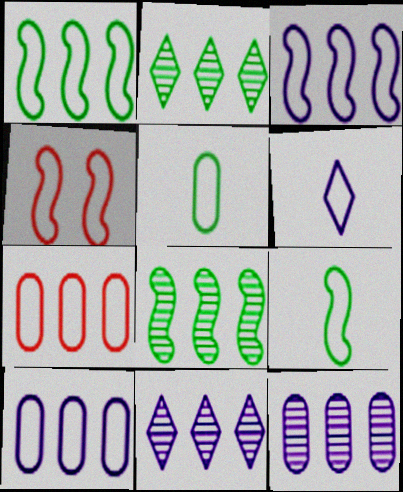[[3, 4, 9]]